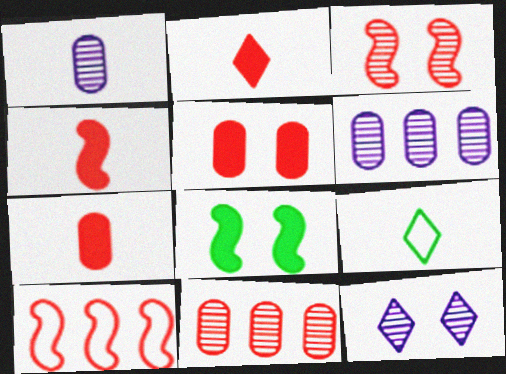[[1, 4, 9], 
[2, 4, 7], 
[3, 4, 10]]